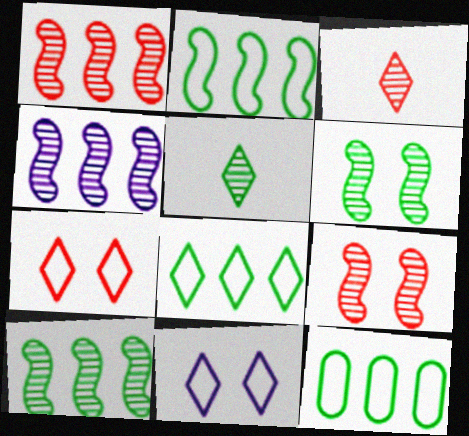[[1, 4, 10], 
[2, 8, 12]]